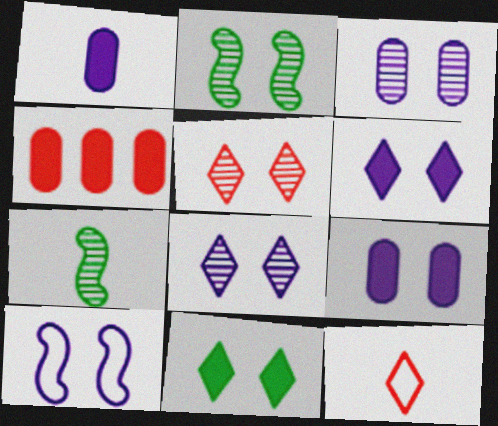[[1, 7, 12], 
[2, 3, 5], 
[3, 6, 10], 
[8, 9, 10]]